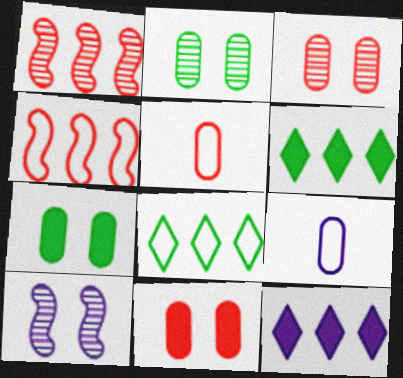[[5, 6, 10], 
[9, 10, 12]]